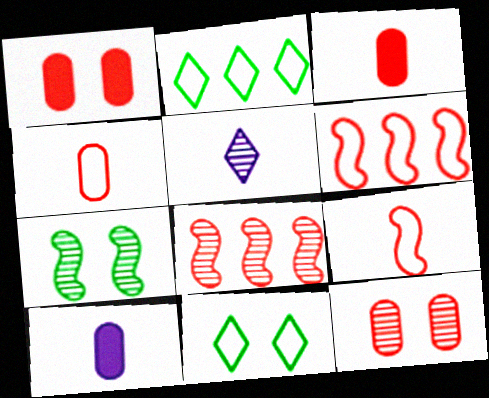[[8, 10, 11]]